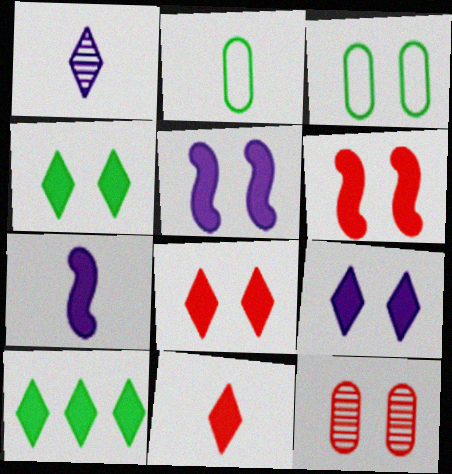[[4, 8, 9], 
[9, 10, 11]]